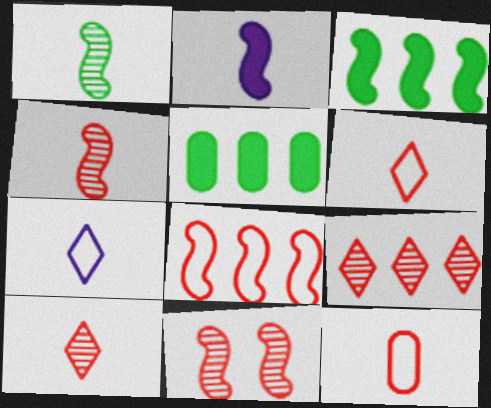[[5, 7, 11]]